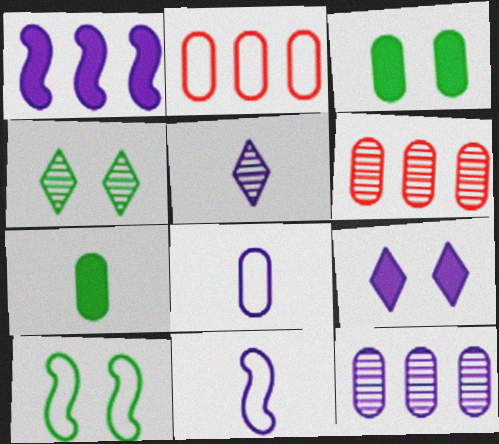[[3, 4, 10], 
[3, 6, 8], 
[9, 11, 12]]